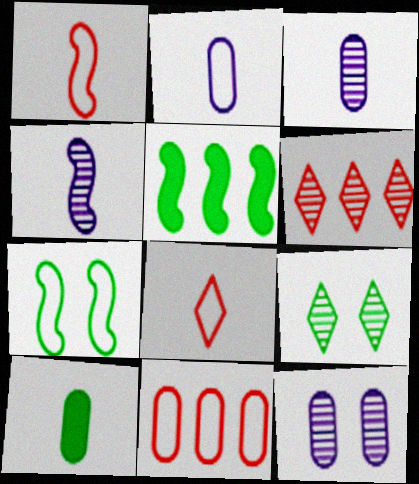[[4, 8, 10], 
[5, 8, 12], 
[10, 11, 12]]